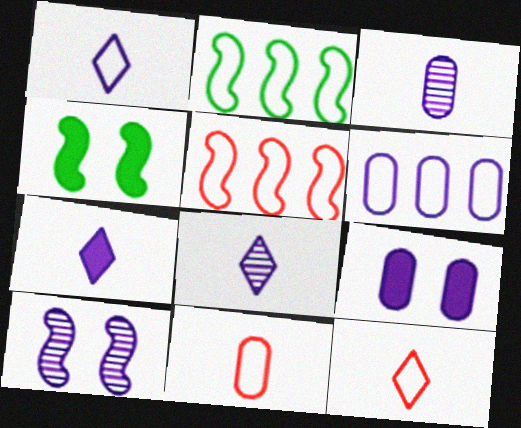[[1, 7, 8], 
[3, 6, 9], 
[6, 7, 10]]